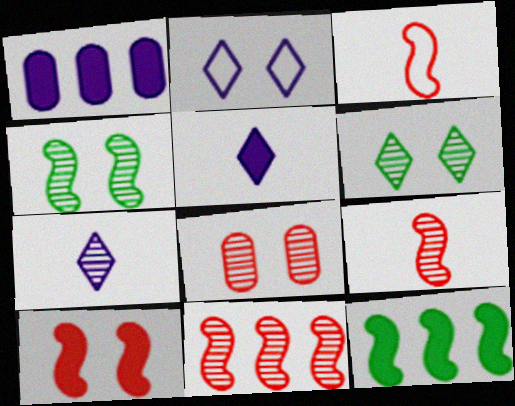[[1, 3, 6], 
[3, 10, 11]]